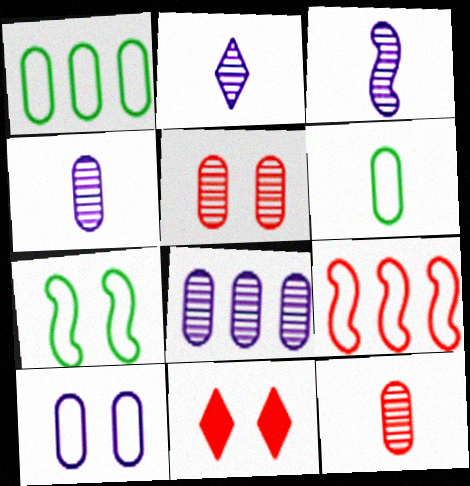[[1, 3, 11], 
[2, 3, 4], 
[9, 11, 12]]